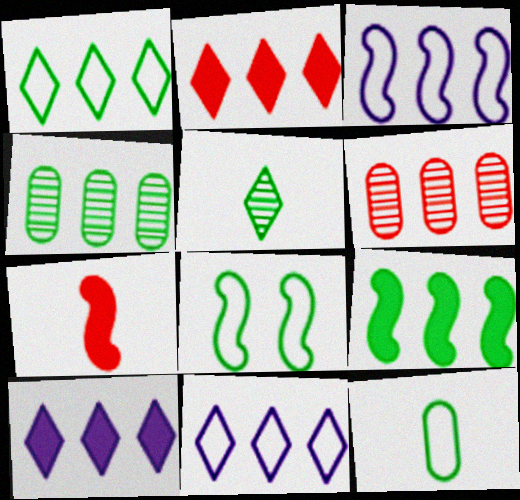[[1, 4, 9], 
[1, 8, 12], 
[2, 3, 4], 
[6, 9, 11]]